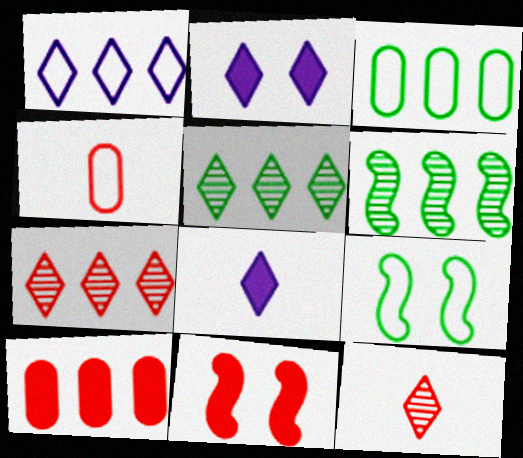[[1, 4, 9], 
[1, 6, 10], 
[2, 4, 6], 
[4, 7, 11]]